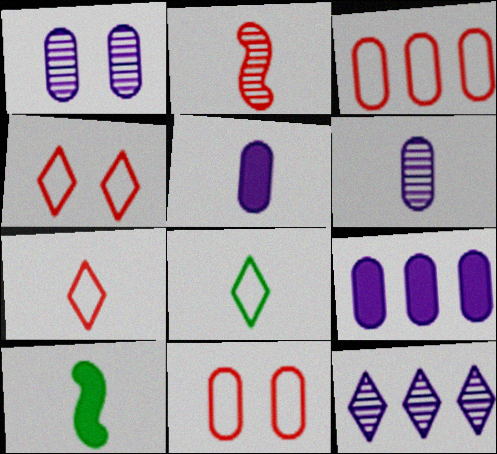[[2, 5, 8], 
[6, 7, 10], 
[10, 11, 12]]